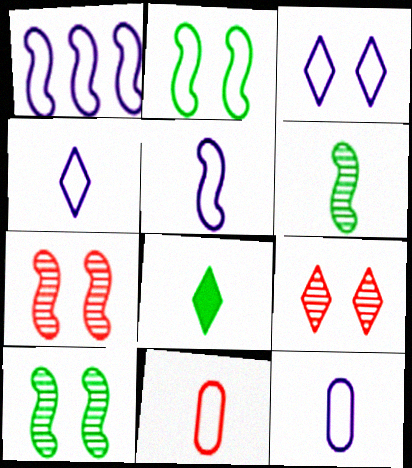[[1, 3, 12], 
[4, 5, 12]]